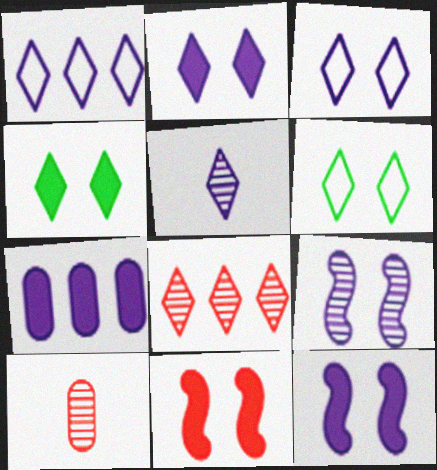[[1, 2, 5]]